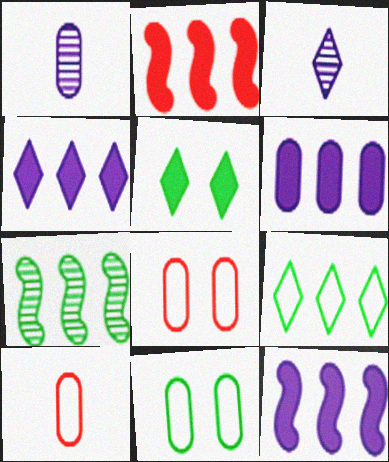[[2, 3, 11], 
[4, 6, 12]]